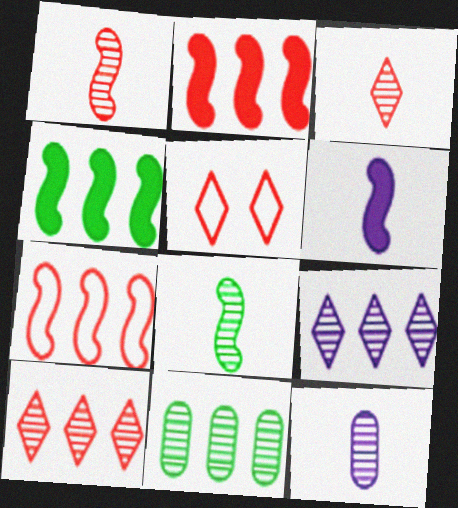[[3, 8, 12], 
[4, 5, 12], 
[5, 6, 11]]